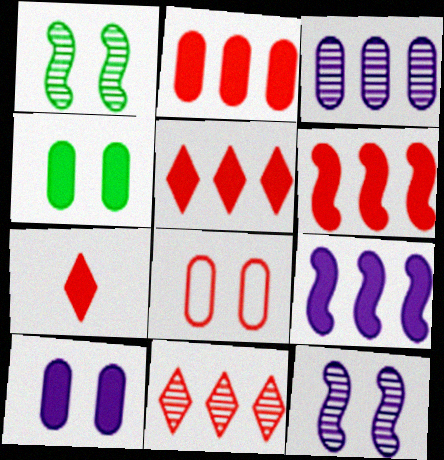[[2, 5, 6], 
[4, 7, 9]]